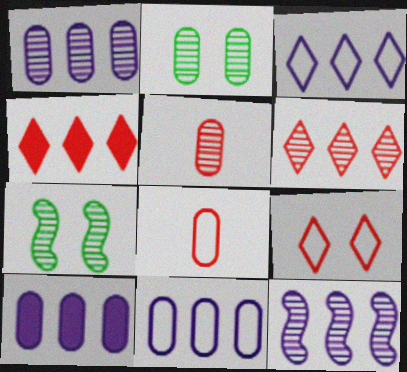[[1, 2, 5], 
[1, 10, 11], 
[2, 8, 10], 
[3, 10, 12]]